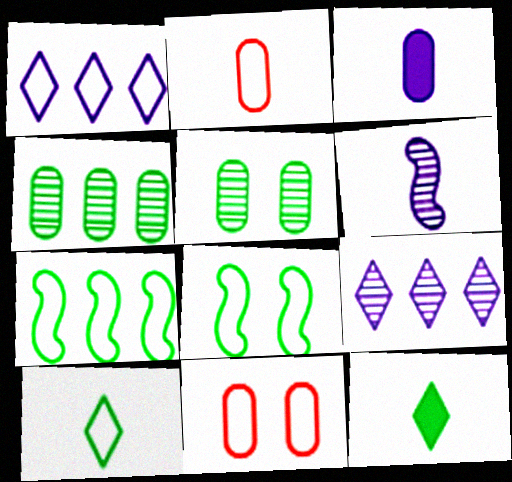[[1, 2, 8], 
[2, 6, 12], 
[3, 4, 11], 
[4, 8, 12], 
[5, 7, 12]]